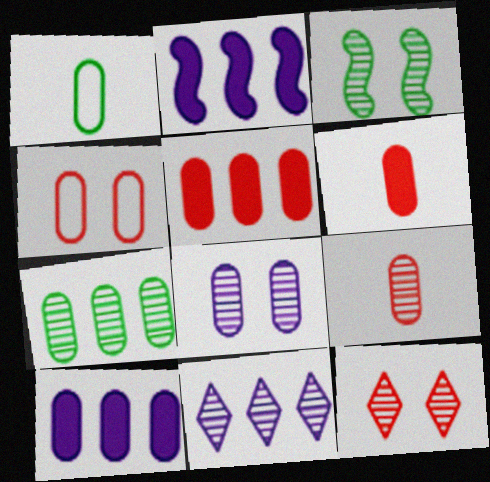[[1, 2, 12], 
[1, 5, 8], 
[3, 8, 12], 
[3, 9, 11], 
[4, 5, 9], 
[7, 8, 9]]